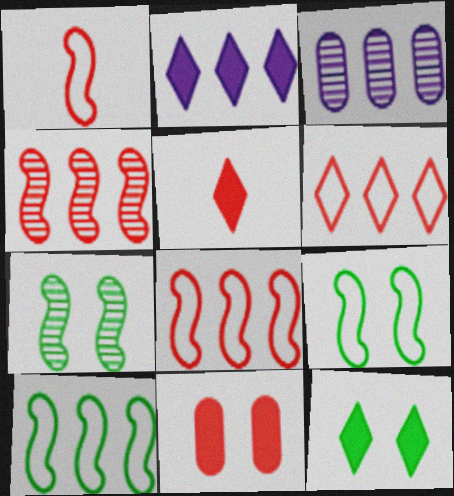[[1, 3, 12], 
[2, 5, 12], 
[3, 5, 9]]